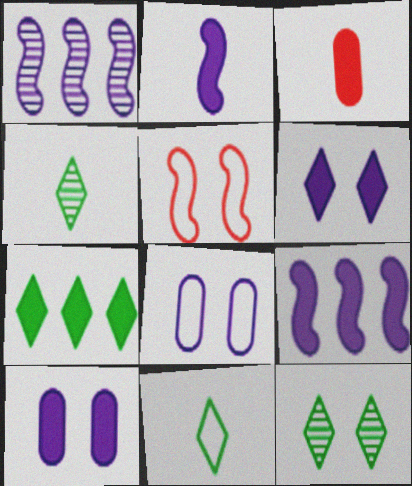[[5, 10, 12], 
[7, 11, 12]]